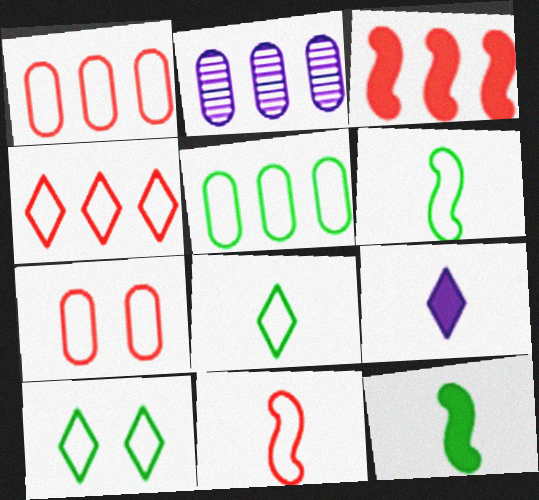[[4, 7, 11], 
[5, 6, 10]]